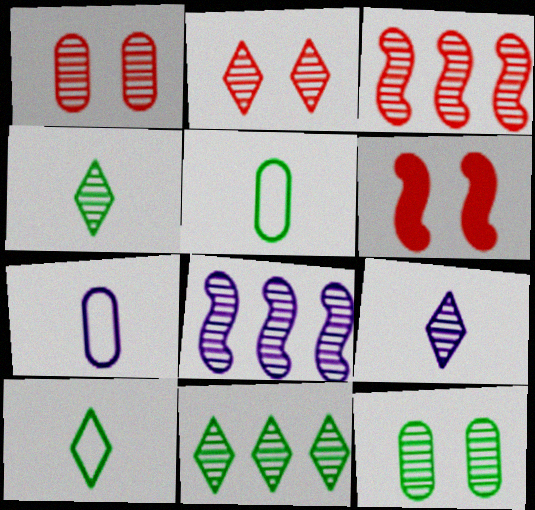[[1, 4, 8], 
[2, 9, 11], 
[3, 9, 12], 
[6, 7, 11]]